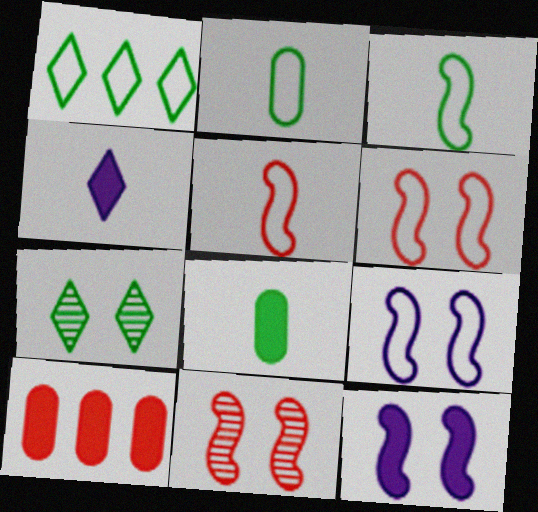[]